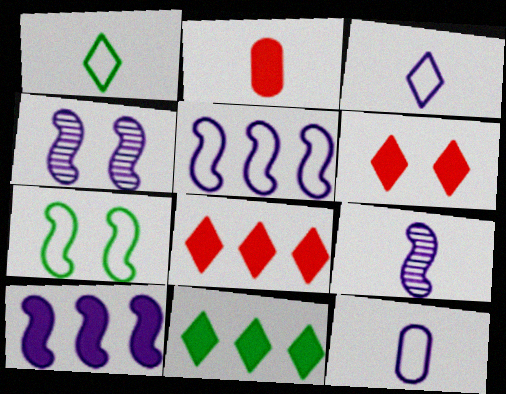[[1, 2, 9]]